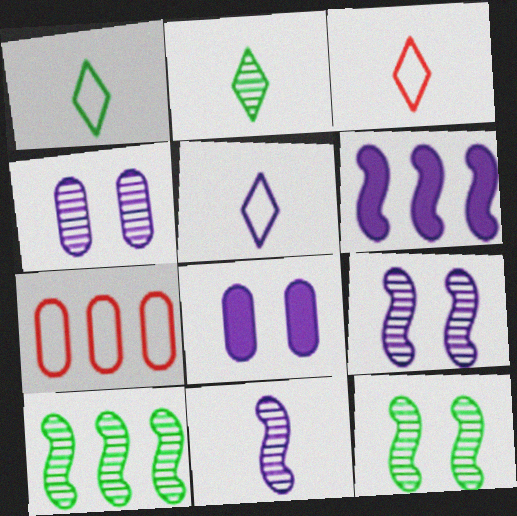[[1, 3, 5], 
[3, 8, 10], 
[4, 5, 6]]